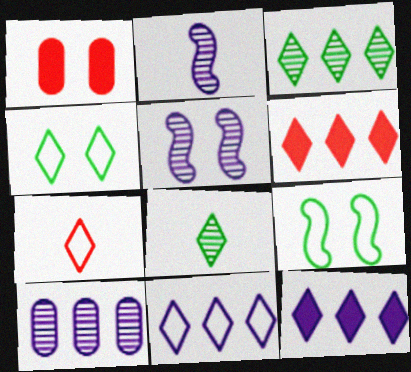[[1, 4, 5], 
[3, 6, 11], 
[4, 7, 11]]